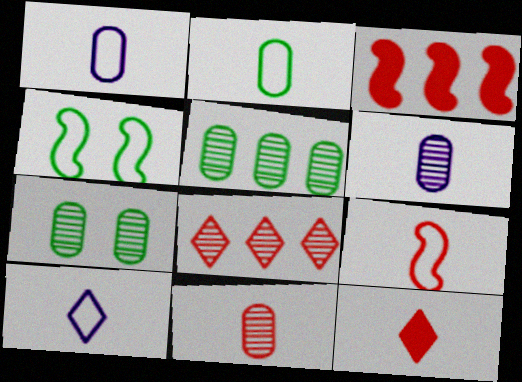[[2, 9, 10], 
[3, 7, 10], 
[9, 11, 12]]